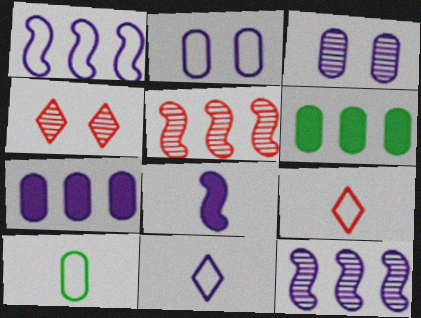[[1, 2, 11]]